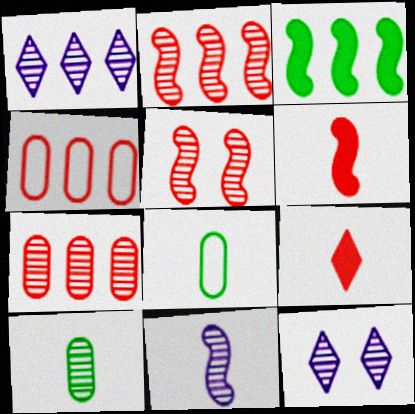[[1, 3, 4], 
[1, 5, 10], 
[2, 10, 12], 
[4, 5, 9], 
[8, 9, 11]]